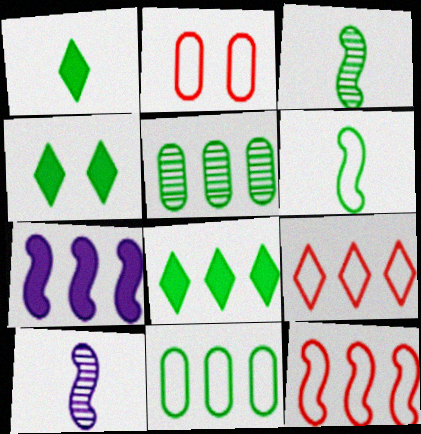[[1, 4, 8], 
[2, 8, 10], 
[3, 4, 11], 
[4, 5, 6], 
[5, 7, 9]]